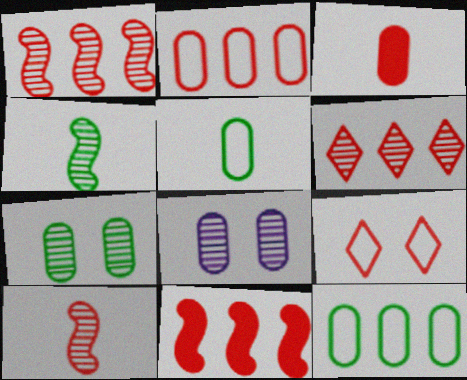[[1, 3, 9], 
[2, 6, 11], 
[3, 8, 12], 
[4, 6, 8]]